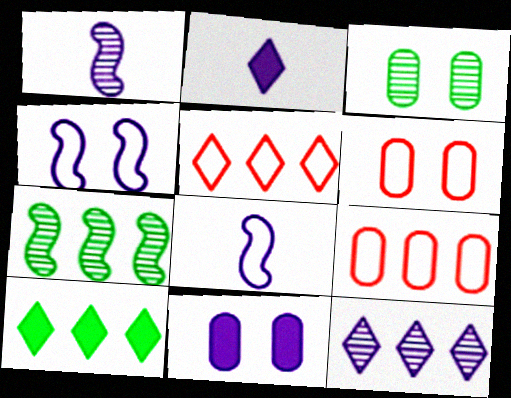[[1, 6, 10], 
[2, 6, 7], 
[3, 6, 11], 
[5, 10, 12], 
[8, 11, 12]]